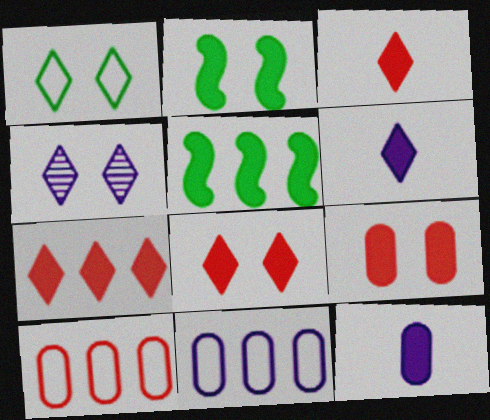[[1, 4, 8], 
[2, 7, 12], 
[3, 7, 8], 
[5, 6, 9], 
[5, 8, 12]]